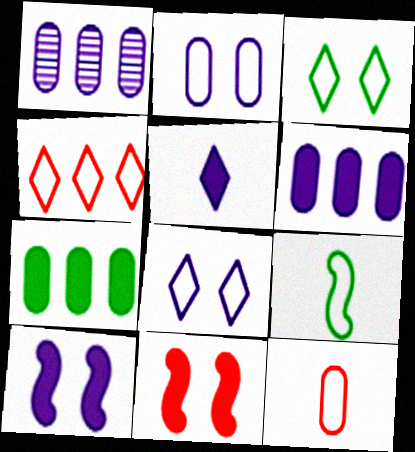[[2, 4, 9], 
[5, 6, 10], 
[5, 7, 11]]